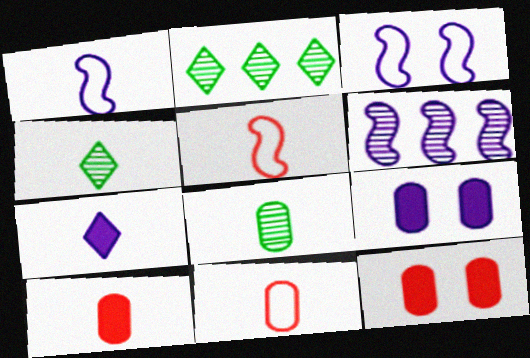[[1, 2, 12], 
[1, 4, 10], 
[2, 3, 10], 
[2, 5, 9], 
[5, 7, 8]]